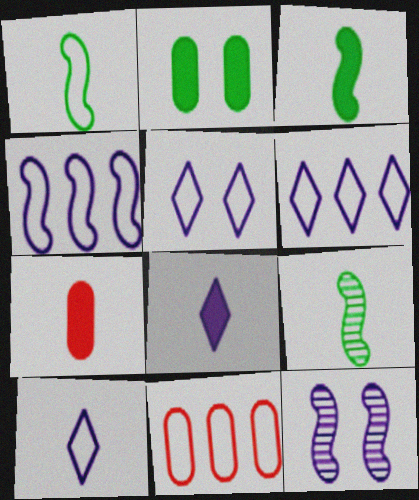[[1, 3, 9], 
[1, 5, 11], 
[3, 7, 8], 
[5, 6, 10], 
[7, 9, 10]]